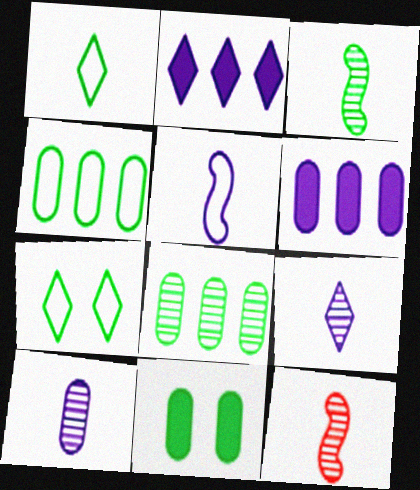[[6, 7, 12]]